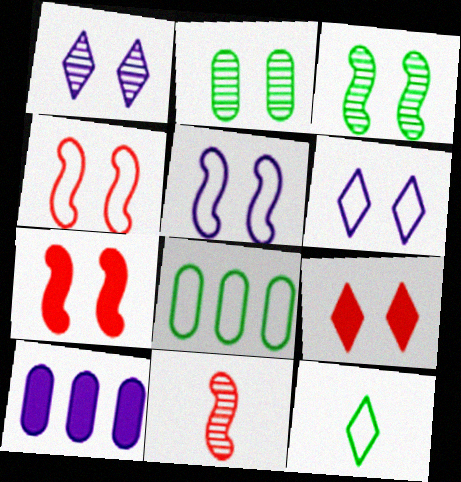[[2, 5, 9], 
[2, 6, 7], 
[3, 5, 7]]